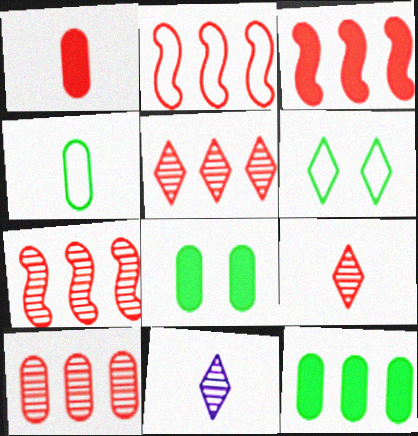[[2, 3, 7], 
[2, 8, 11], 
[5, 7, 10]]